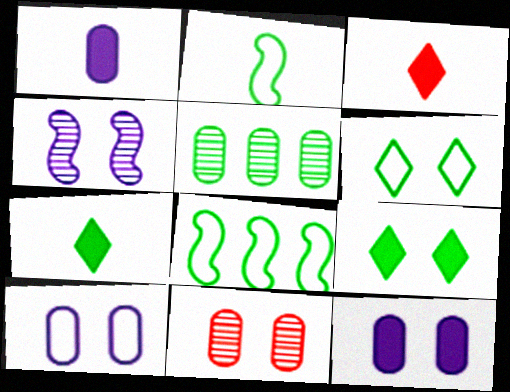[[2, 5, 9]]